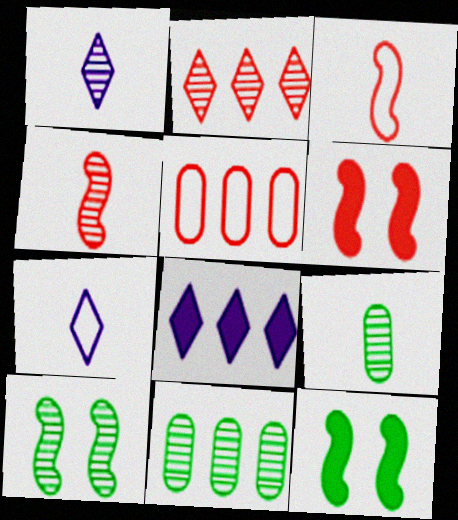[[1, 4, 9], 
[1, 5, 12], 
[6, 7, 11]]